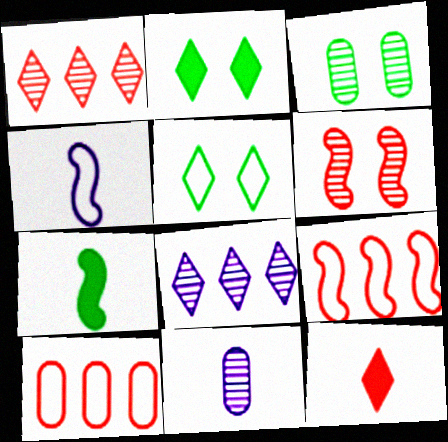[[2, 9, 11], 
[4, 5, 10], 
[5, 8, 12], 
[6, 10, 12]]